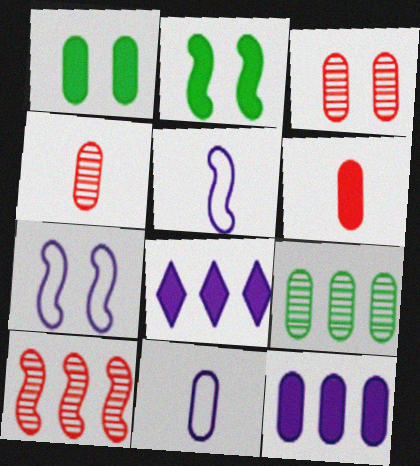[[1, 6, 12], 
[2, 5, 10], 
[2, 6, 8]]